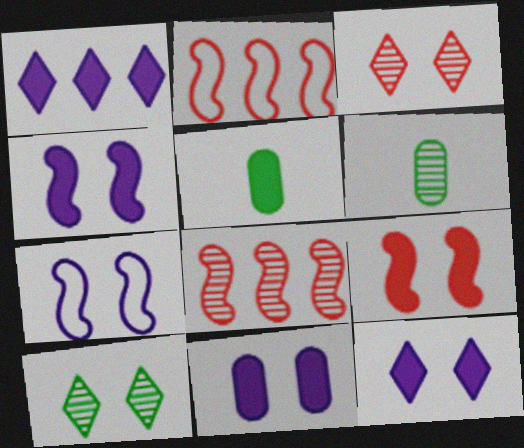[[1, 5, 9], 
[2, 6, 12], 
[4, 11, 12]]